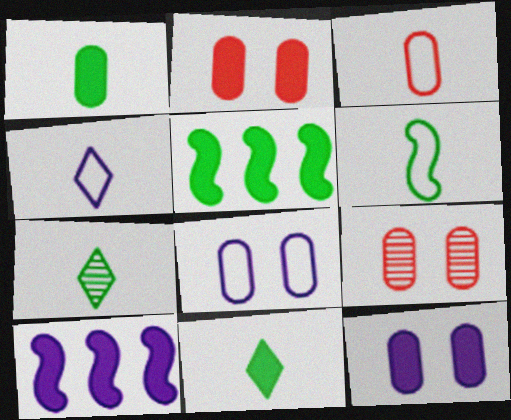[[1, 6, 7], 
[2, 10, 11], 
[3, 4, 6], 
[4, 5, 9]]